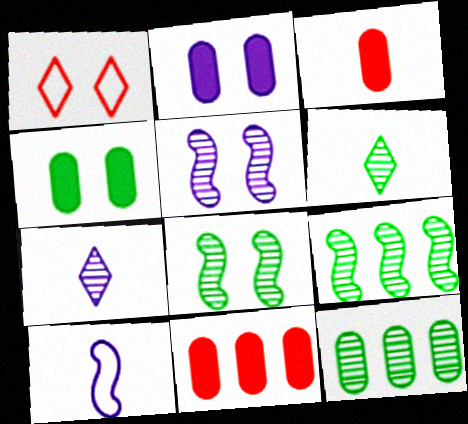[[1, 2, 8], 
[1, 4, 5], 
[3, 6, 10], 
[6, 8, 12]]